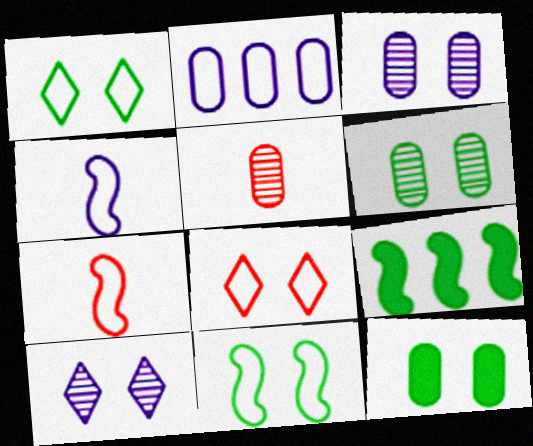[[1, 2, 7], 
[2, 5, 12]]